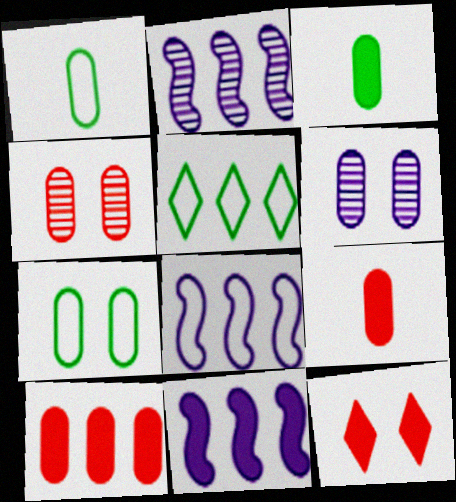[[1, 2, 12], 
[1, 6, 10], 
[2, 5, 10], 
[2, 8, 11], 
[3, 11, 12]]